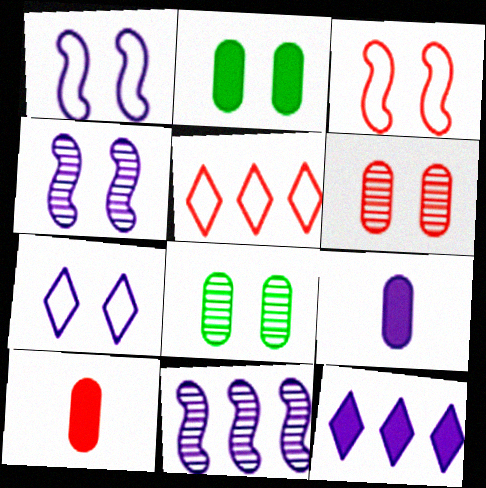[[7, 9, 11]]